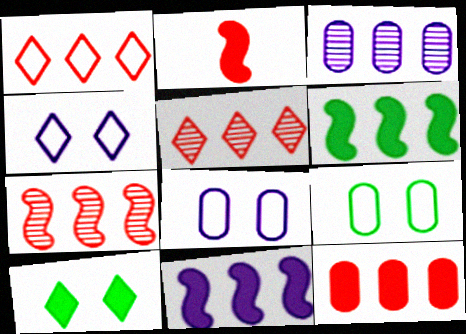[[1, 3, 6], 
[1, 7, 12]]